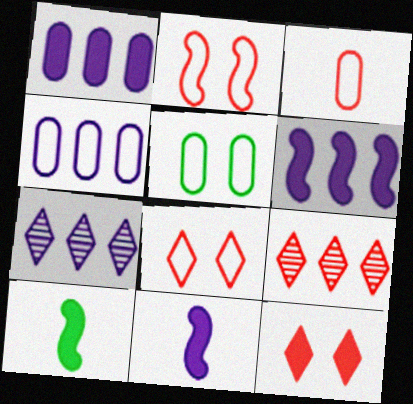[[1, 10, 12], 
[3, 4, 5], 
[4, 6, 7], 
[5, 9, 11]]